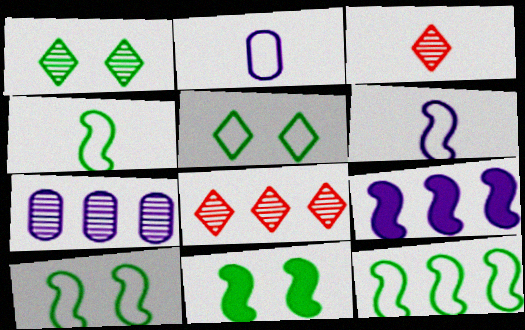[[2, 8, 11], 
[4, 10, 12]]